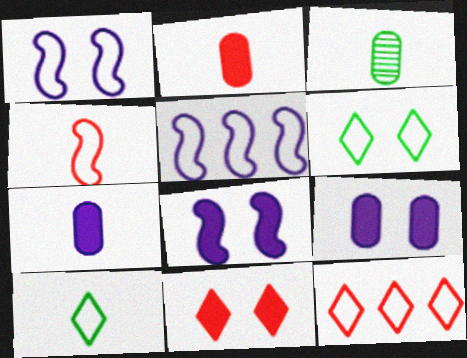[[3, 5, 11], 
[3, 8, 12]]